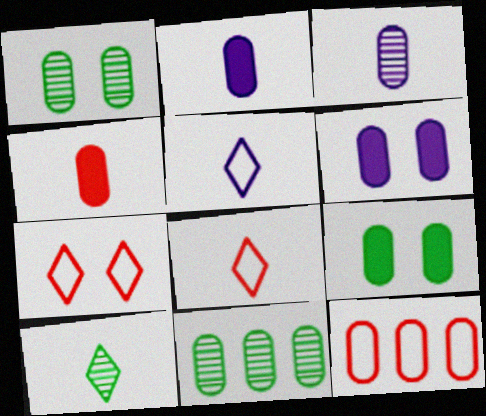[[1, 2, 12], 
[3, 9, 12]]